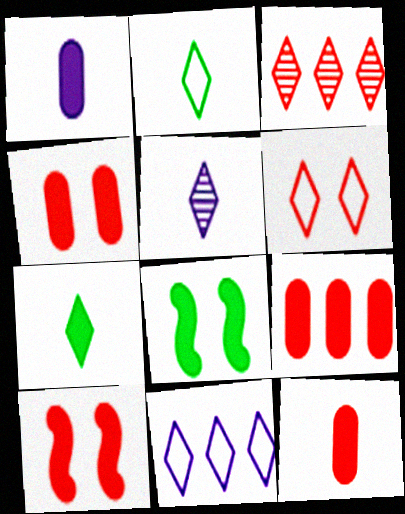[[2, 6, 11], 
[4, 9, 12]]